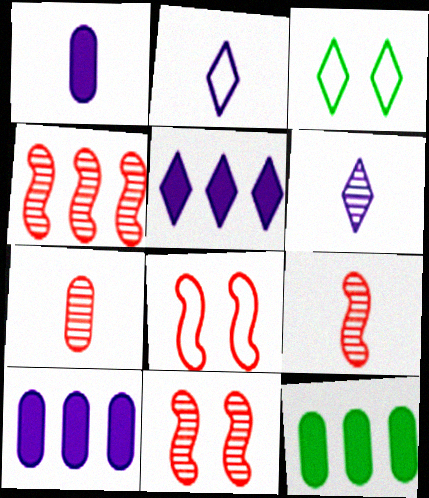[[1, 3, 4], 
[2, 11, 12], 
[3, 9, 10], 
[4, 9, 11], 
[6, 8, 12]]